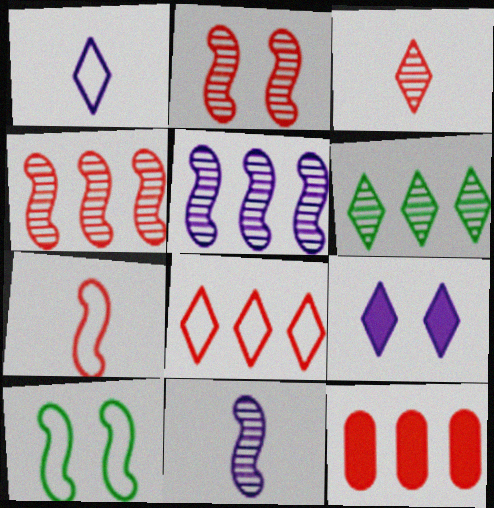[[4, 8, 12]]